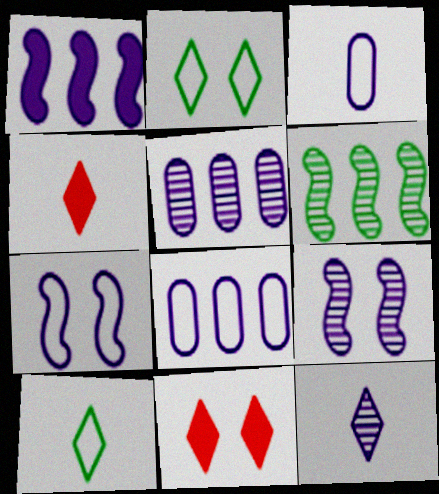[[3, 6, 11], 
[4, 10, 12], 
[5, 9, 12]]